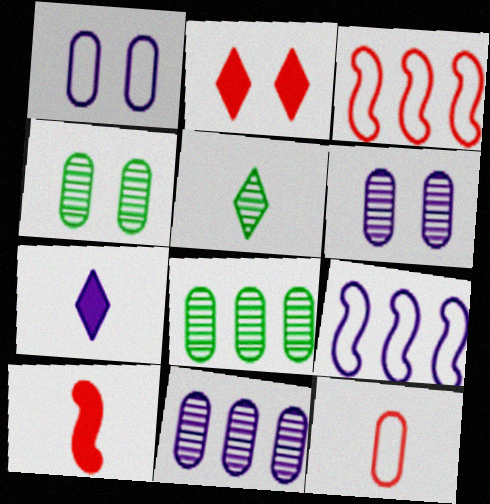[[3, 4, 7], 
[6, 7, 9]]